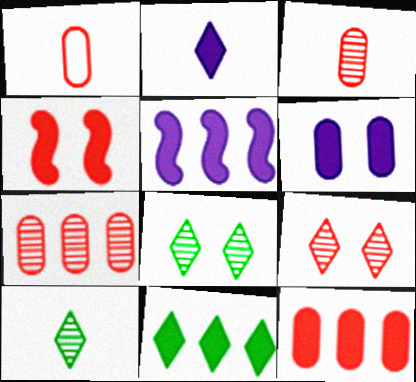[[1, 5, 8], 
[2, 5, 6], 
[5, 11, 12]]